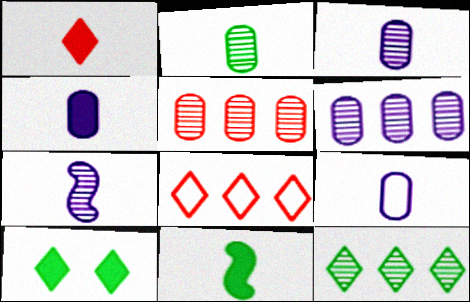[[1, 4, 11], 
[3, 4, 9]]